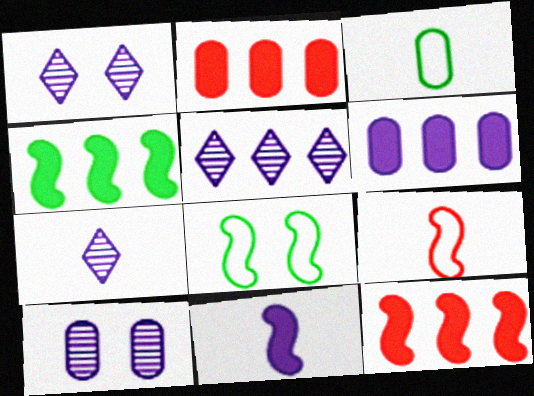[[1, 3, 12], 
[1, 5, 7], 
[2, 3, 10], 
[2, 7, 8]]